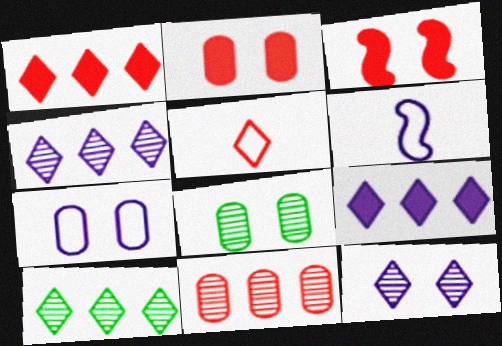[[1, 6, 8], 
[2, 6, 10], 
[2, 7, 8], 
[3, 5, 11]]